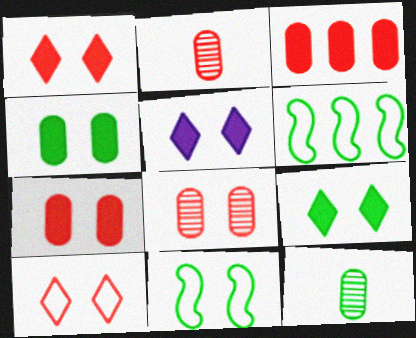[[1, 5, 9], 
[2, 5, 6], 
[5, 8, 11], 
[6, 9, 12]]